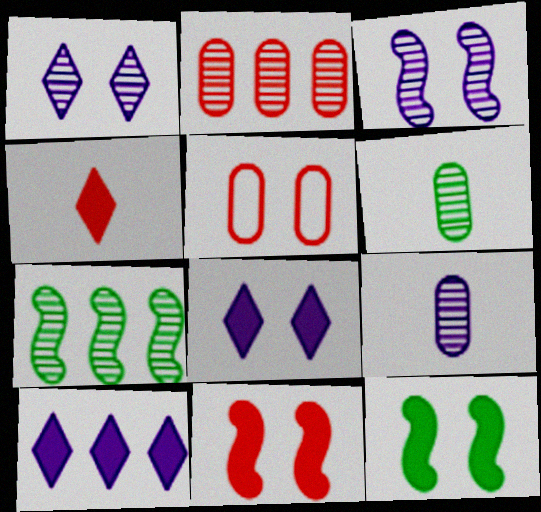[[1, 5, 12]]